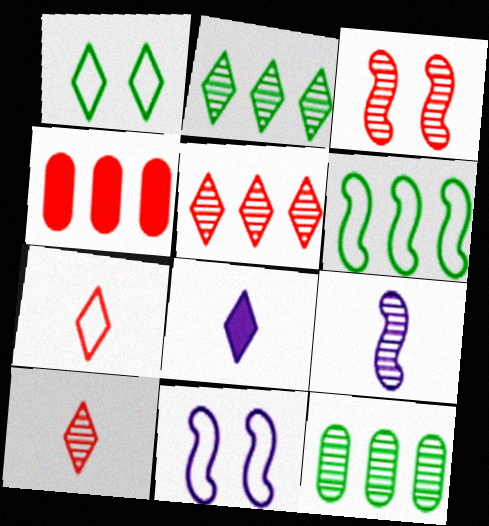[[1, 4, 9], 
[1, 5, 8], 
[3, 4, 7]]